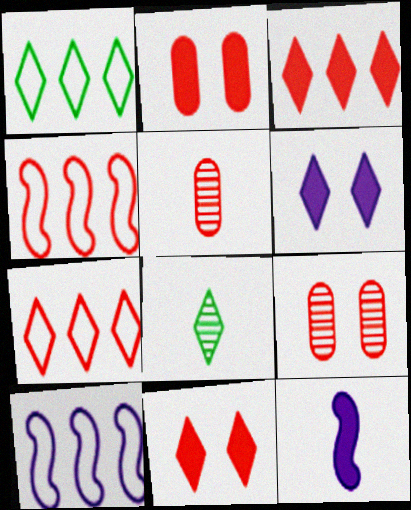[[1, 9, 12], 
[2, 8, 10], 
[4, 5, 11], 
[6, 7, 8]]